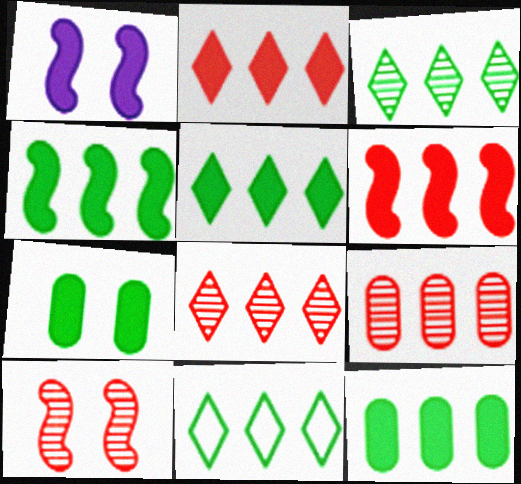[[3, 5, 11], 
[4, 5, 12]]